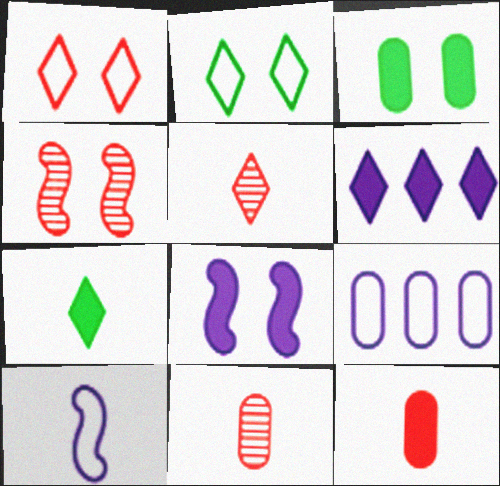[[2, 5, 6], 
[3, 9, 11], 
[4, 7, 9], 
[7, 10, 11]]